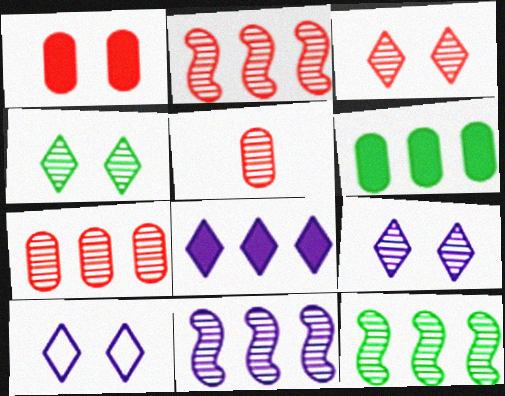[[2, 3, 5], 
[2, 11, 12], 
[3, 4, 9], 
[4, 5, 11], 
[5, 9, 12]]